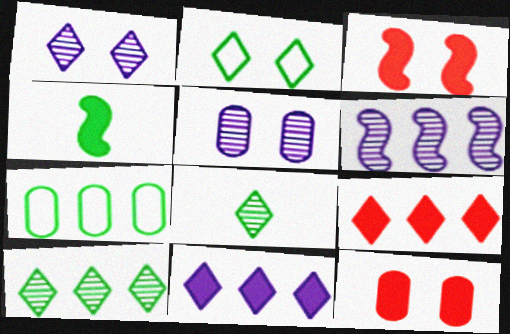[[2, 3, 5], 
[4, 11, 12], 
[6, 7, 9]]